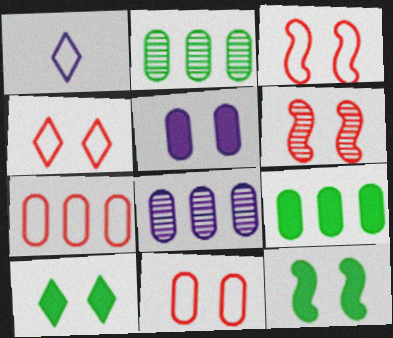[[1, 6, 9], 
[3, 4, 11], 
[7, 8, 9]]